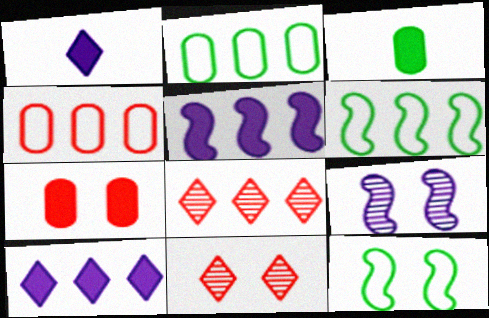[[2, 5, 8]]